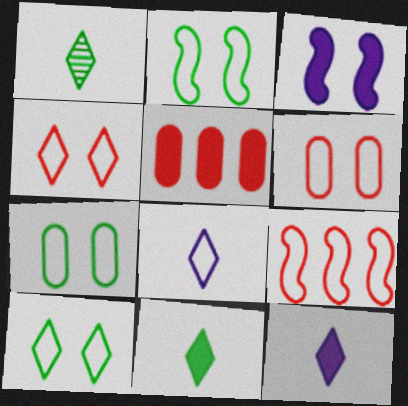[[2, 7, 10], 
[3, 5, 11], 
[7, 8, 9]]